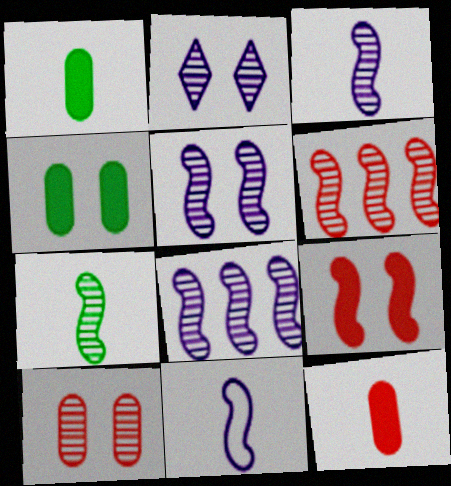[[3, 5, 8], 
[5, 6, 7]]